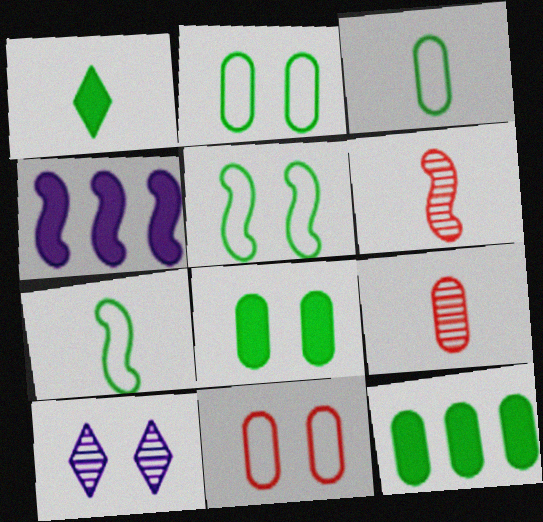[[4, 5, 6]]